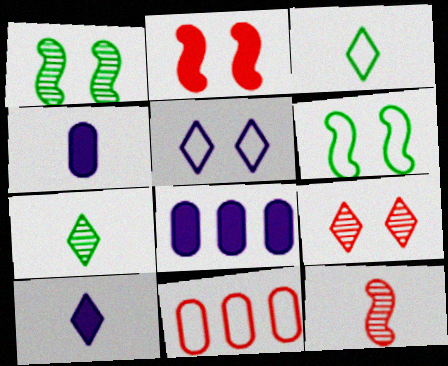[[1, 10, 11], 
[3, 4, 12]]